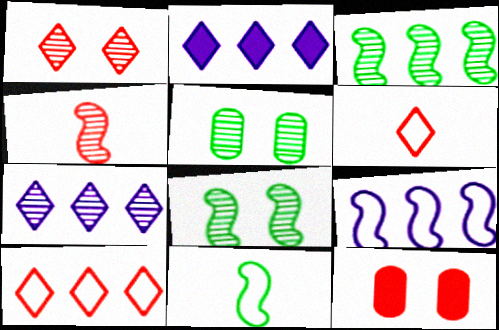[[4, 5, 7], 
[4, 10, 12], 
[7, 11, 12]]